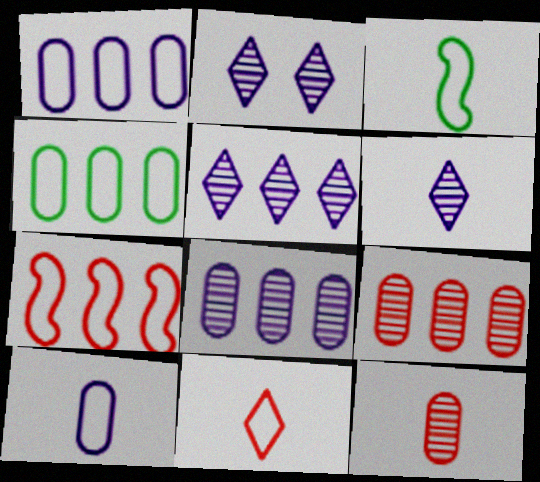[[2, 5, 6], 
[3, 10, 11]]